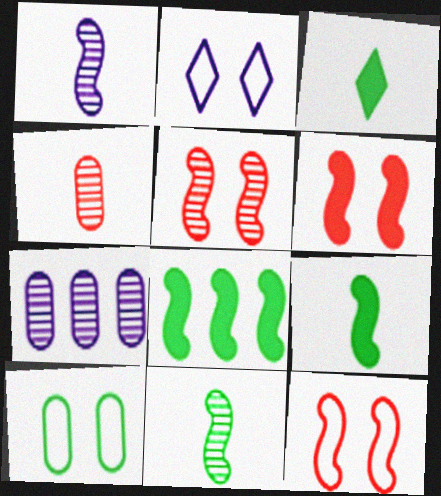[[1, 8, 12], 
[2, 4, 8], 
[2, 10, 12], 
[3, 7, 12], 
[5, 6, 12]]